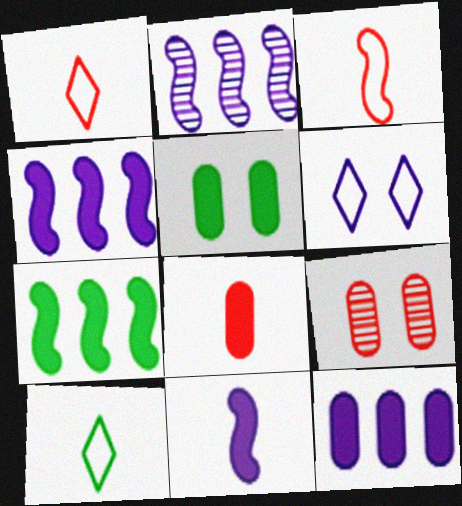[[1, 2, 5], 
[4, 9, 10], 
[5, 8, 12]]